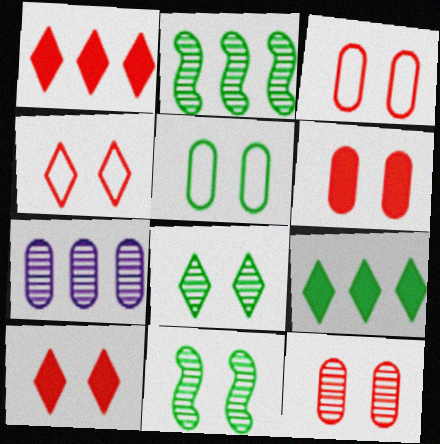[[3, 6, 12]]